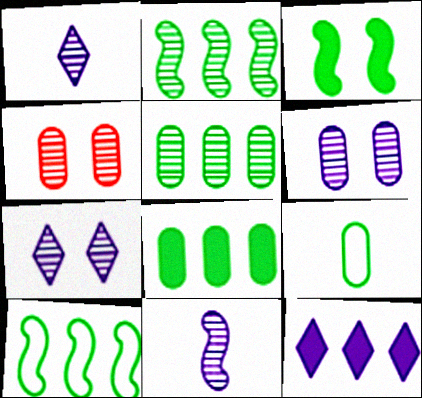[[1, 2, 4]]